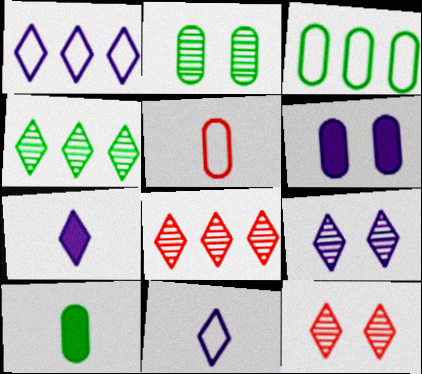[[1, 7, 9], 
[2, 3, 10]]